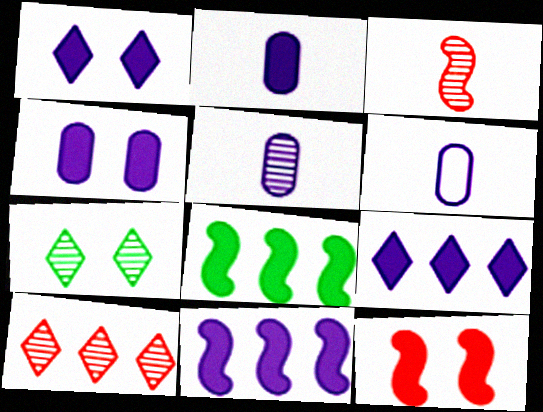[[1, 2, 11], 
[2, 5, 6]]